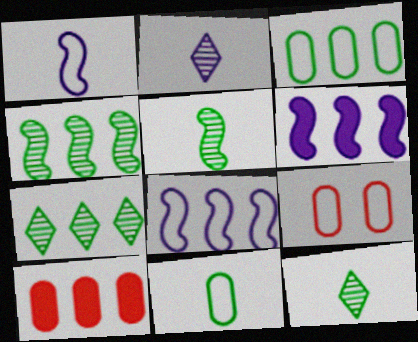[[6, 9, 12], 
[7, 8, 10]]